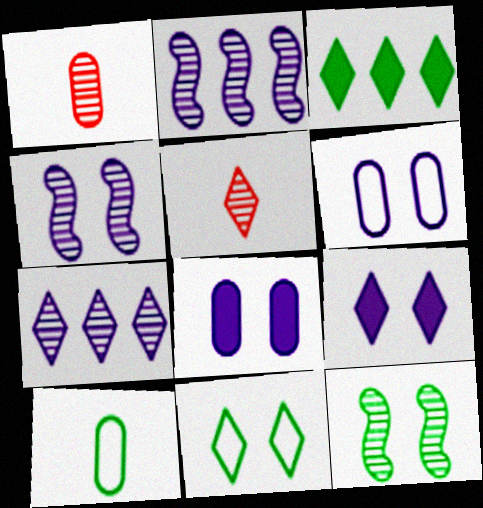[[1, 7, 12], 
[3, 10, 12], 
[4, 6, 9]]